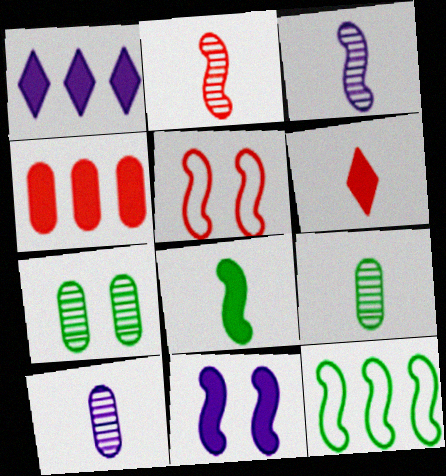[[1, 5, 9], 
[2, 11, 12]]